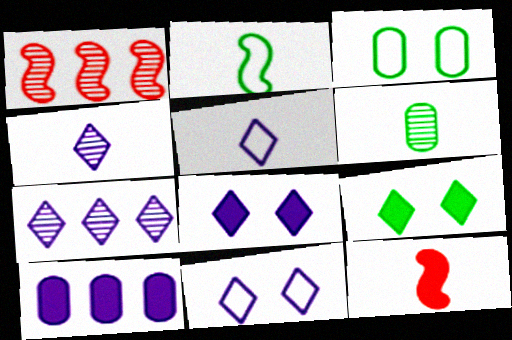[[3, 7, 12], 
[5, 6, 12], 
[5, 7, 8], 
[9, 10, 12]]